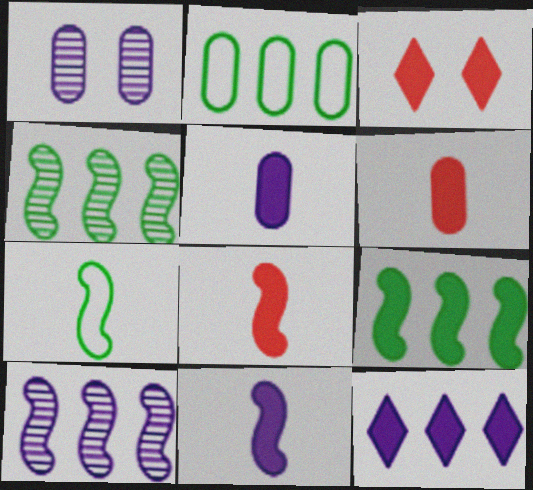[[1, 2, 6], 
[3, 5, 9]]